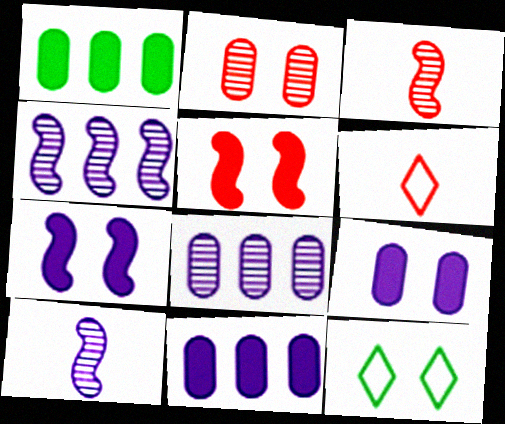[[2, 7, 12], 
[3, 11, 12]]